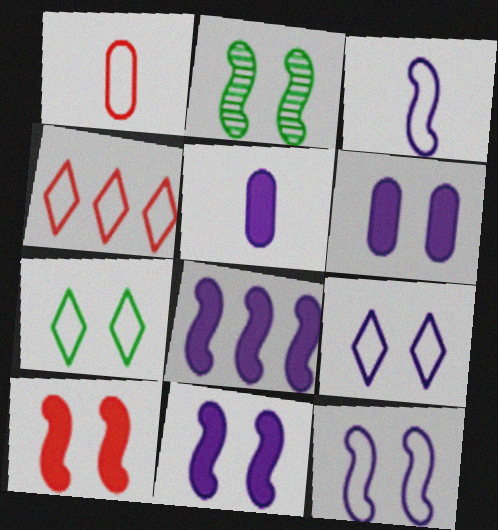[[2, 4, 5], 
[2, 10, 12]]